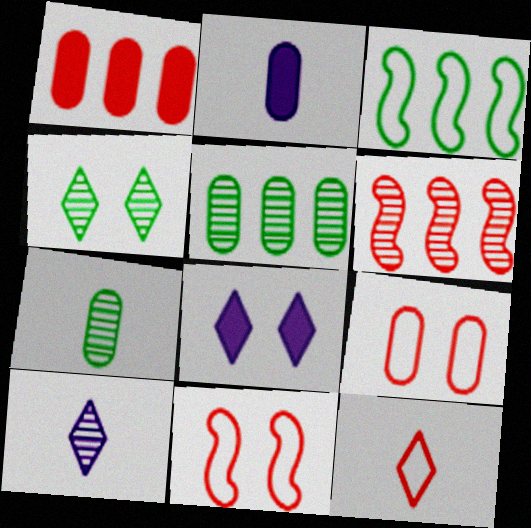[[2, 5, 9]]